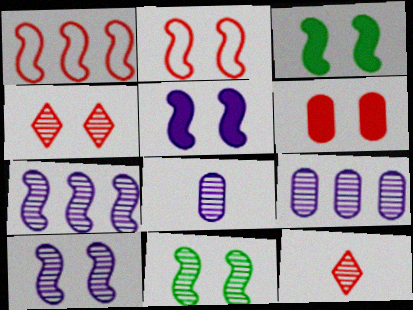[[1, 6, 12], 
[2, 3, 10], 
[2, 4, 6], 
[2, 5, 11], 
[9, 11, 12]]